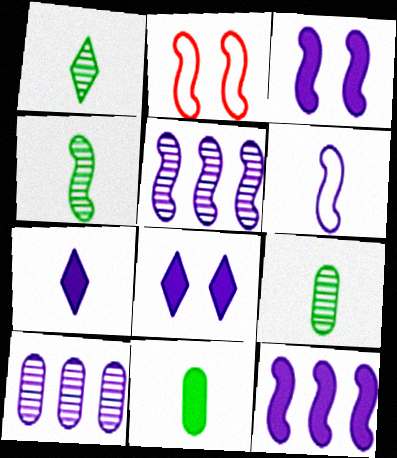[[1, 4, 9], 
[2, 4, 12], 
[3, 5, 6], 
[6, 8, 10]]